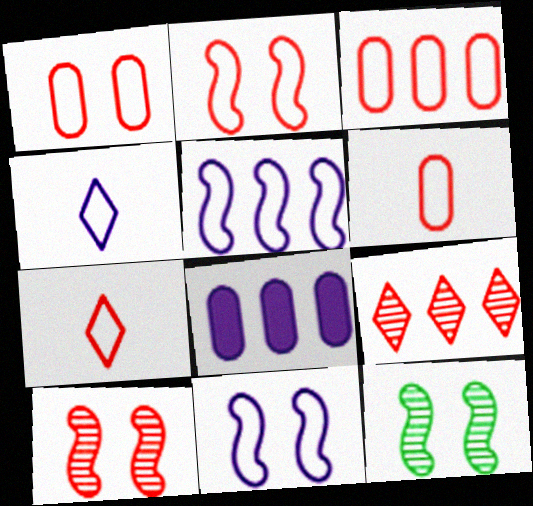[[1, 3, 6], 
[2, 3, 7], 
[7, 8, 12]]